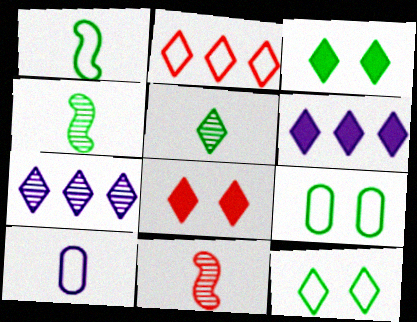[[6, 9, 11]]